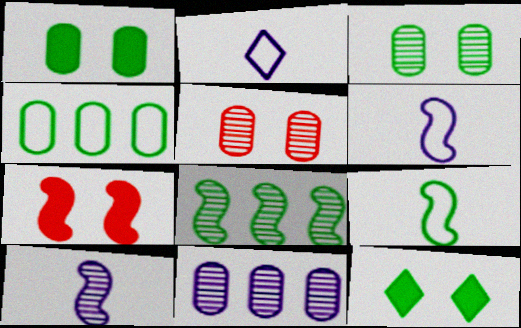[[6, 7, 8]]